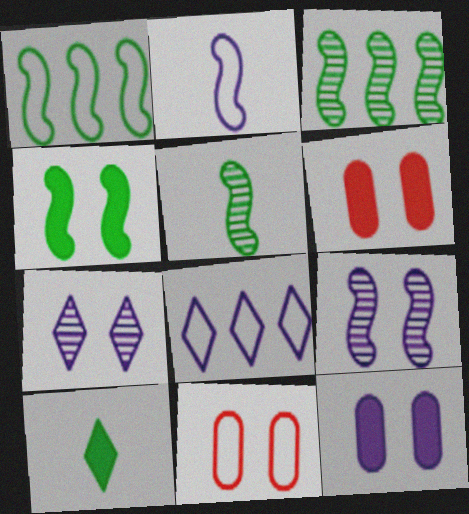[[1, 4, 5], 
[4, 7, 11], 
[5, 6, 8]]